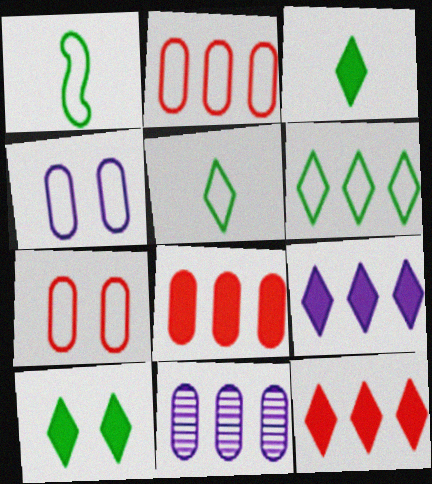[]